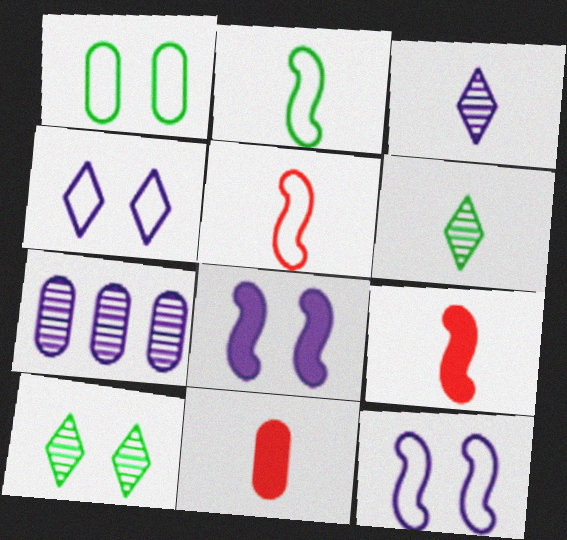[[1, 7, 11], 
[2, 3, 11]]